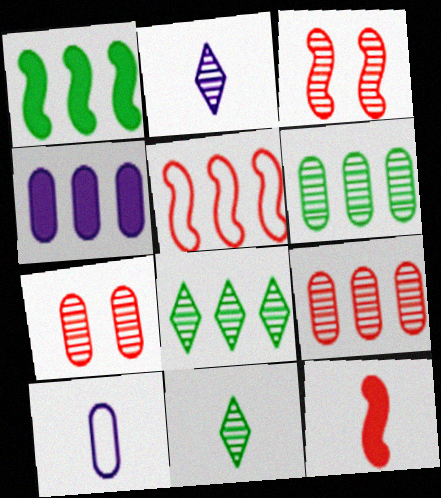[[2, 3, 6], 
[3, 5, 12], 
[4, 5, 8], 
[10, 11, 12]]